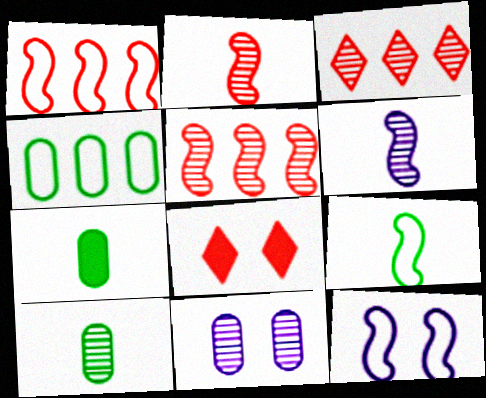[[1, 9, 12], 
[3, 7, 12], 
[4, 6, 8]]